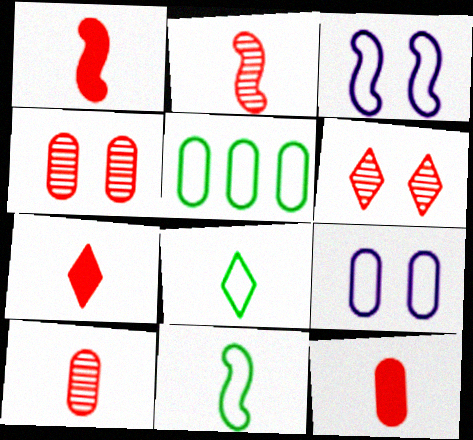[[1, 7, 12]]